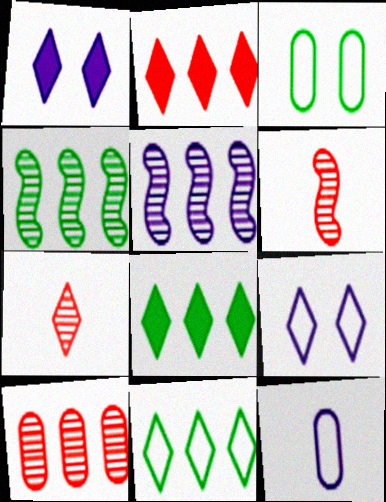[[1, 5, 12], 
[1, 7, 11], 
[7, 8, 9]]